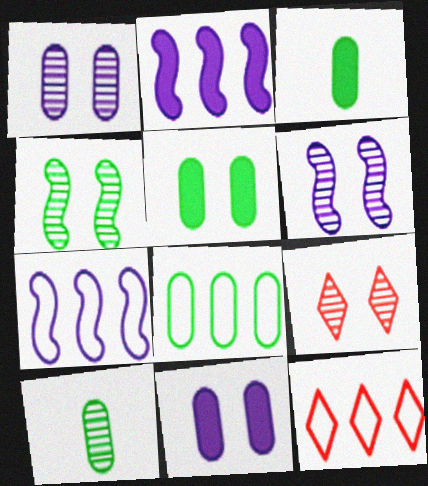[[1, 4, 9], 
[3, 6, 12], 
[3, 7, 9], 
[5, 8, 10], 
[7, 8, 12]]